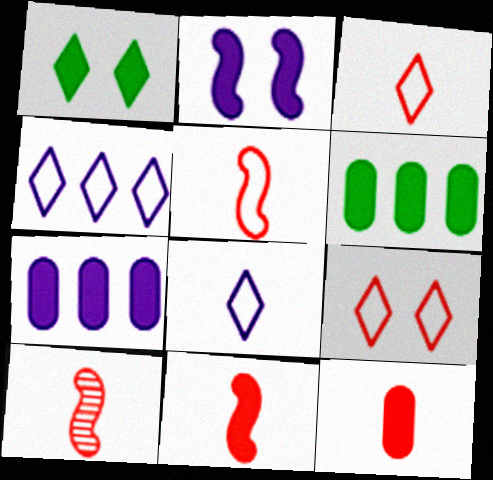[[1, 7, 11], 
[3, 10, 12], 
[5, 10, 11]]